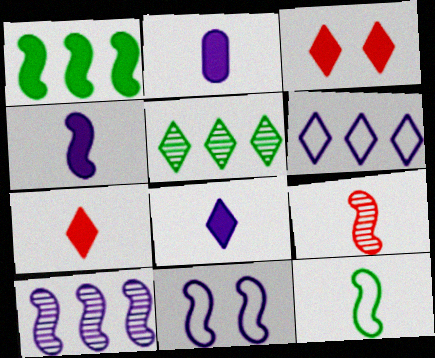[[1, 2, 3], 
[1, 9, 11], 
[2, 4, 8], 
[4, 9, 12], 
[4, 10, 11]]